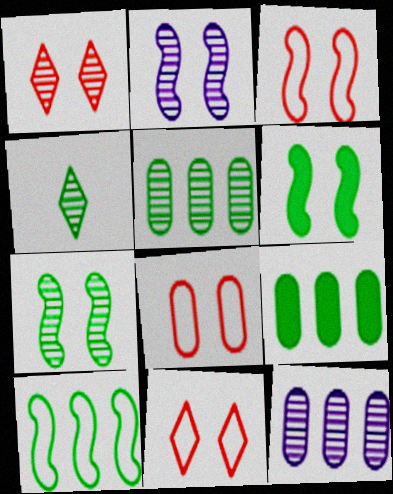[[2, 3, 6], 
[3, 8, 11], 
[4, 5, 7]]